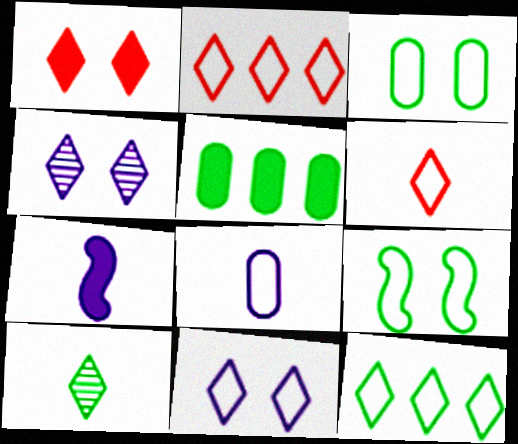[[1, 5, 7], 
[2, 8, 9], 
[5, 9, 10], 
[6, 11, 12]]